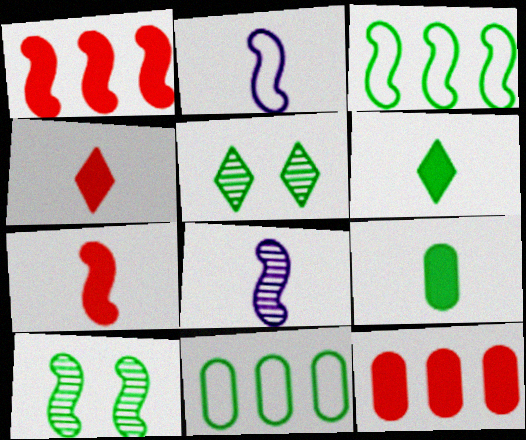[[1, 2, 10], 
[2, 5, 12], 
[3, 5, 9], 
[6, 10, 11]]